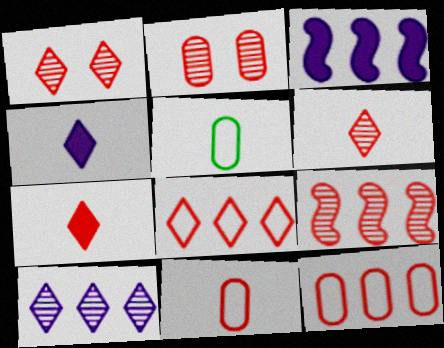[[1, 3, 5], 
[1, 7, 8], 
[2, 6, 9]]